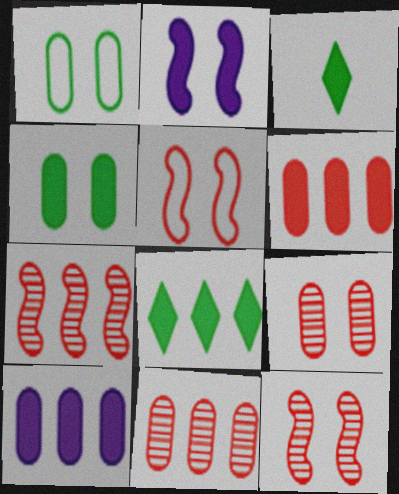[[2, 3, 6]]